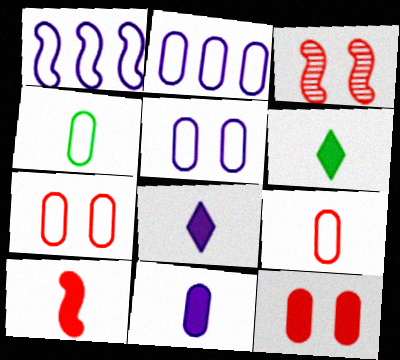[[2, 3, 6], 
[2, 4, 7], 
[6, 10, 11]]